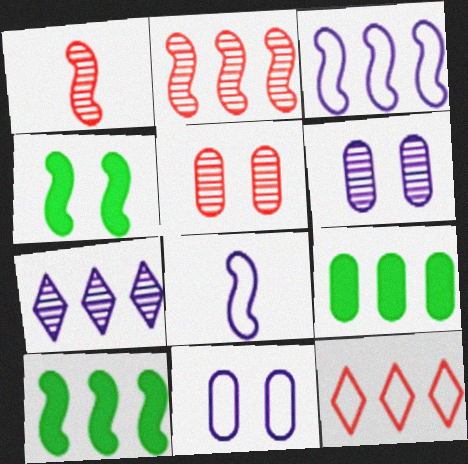[[1, 3, 4], 
[2, 3, 10], 
[2, 4, 8]]